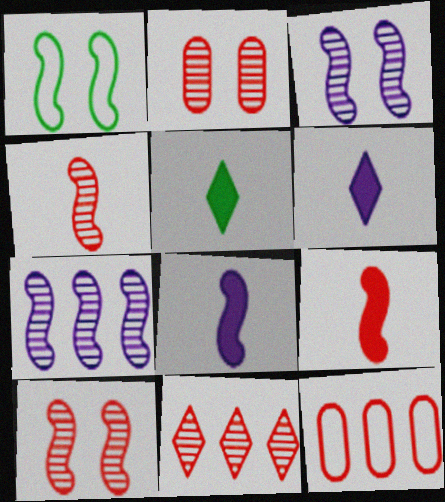[[1, 7, 9], 
[2, 4, 11], 
[3, 5, 12]]